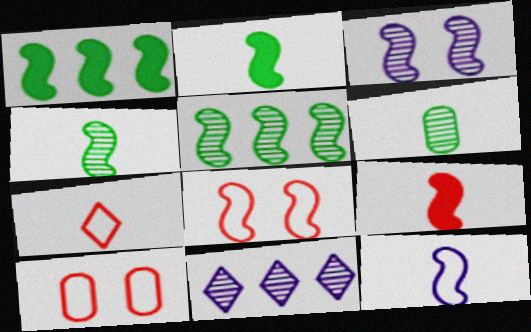[[2, 10, 11], 
[4, 9, 12]]